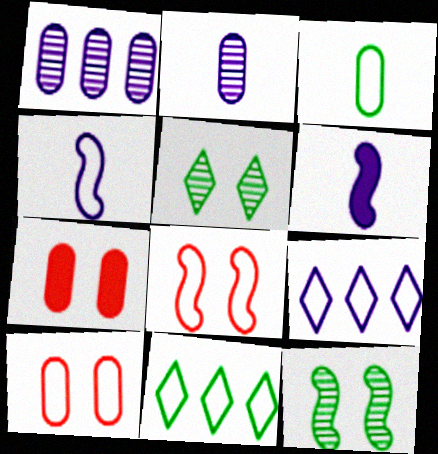[[1, 3, 7], 
[3, 8, 9], 
[4, 10, 11]]